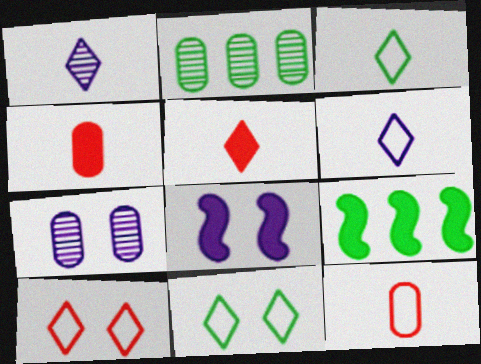[[1, 3, 5]]